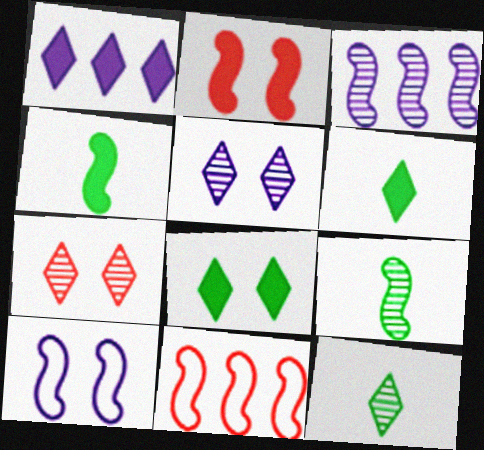[]